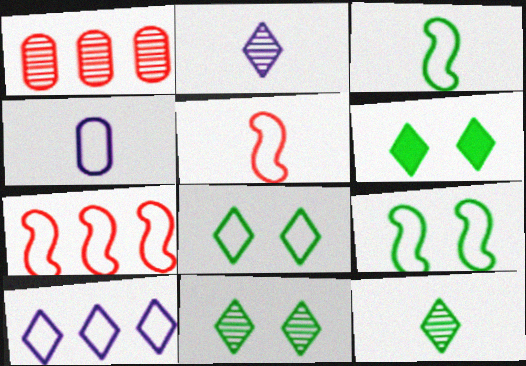[[4, 7, 8], 
[6, 8, 11]]